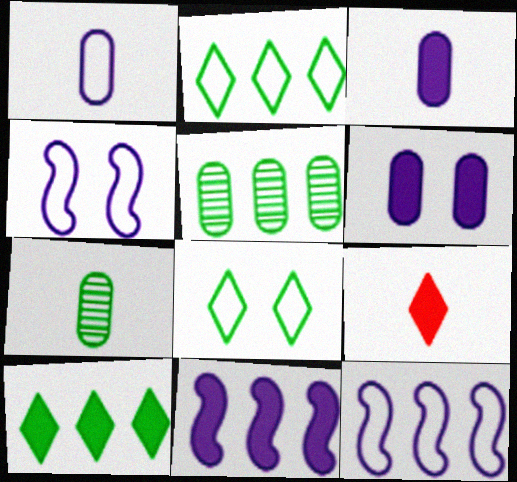[[4, 5, 9]]